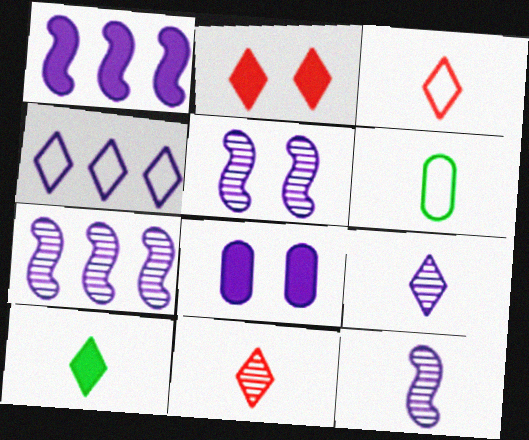[[2, 6, 7], 
[3, 9, 10], 
[4, 8, 12], 
[5, 7, 12]]